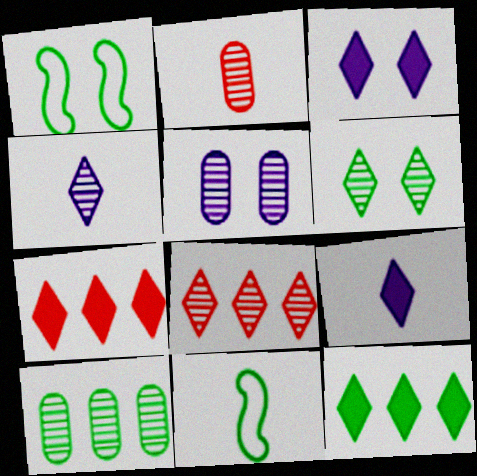[[2, 5, 10], 
[2, 9, 11], 
[4, 6, 8], 
[5, 7, 11]]